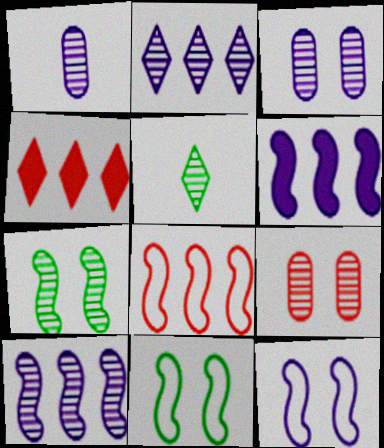[[1, 4, 11], 
[5, 9, 10]]